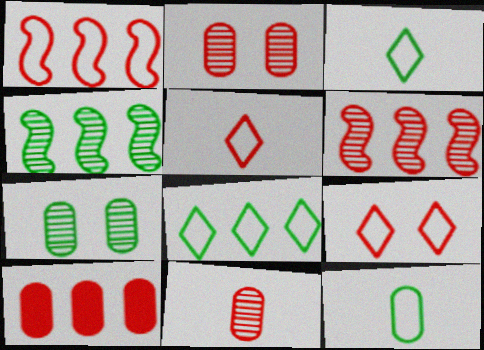[]